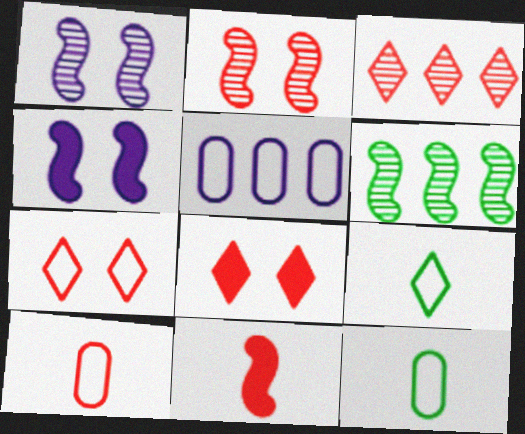[[3, 4, 12]]